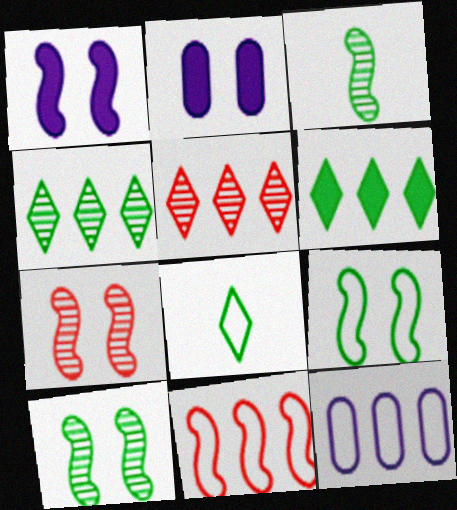[[1, 3, 11], 
[1, 7, 9]]